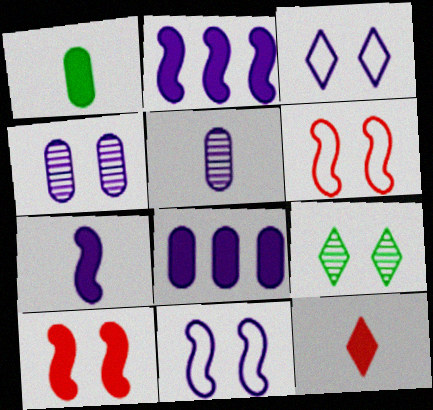[[1, 7, 12], 
[2, 3, 5]]